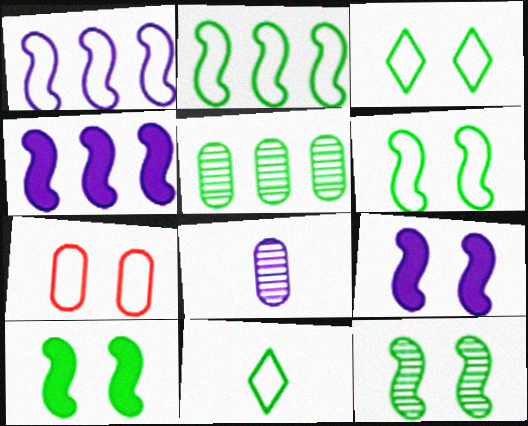[[1, 7, 11], 
[5, 10, 11], 
[6, 10, 12]]